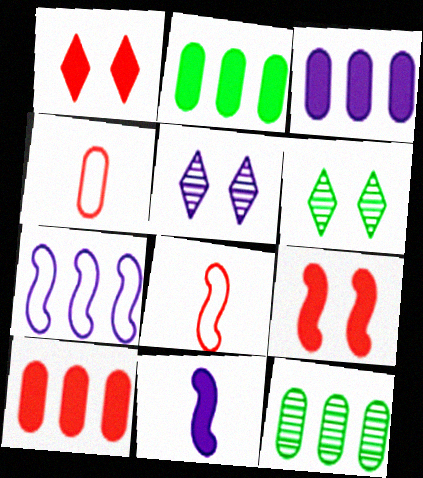[[1, 2, 11], 
[2, 3, 10], 
[2, 5, 8], 
[3, 6, 8]]